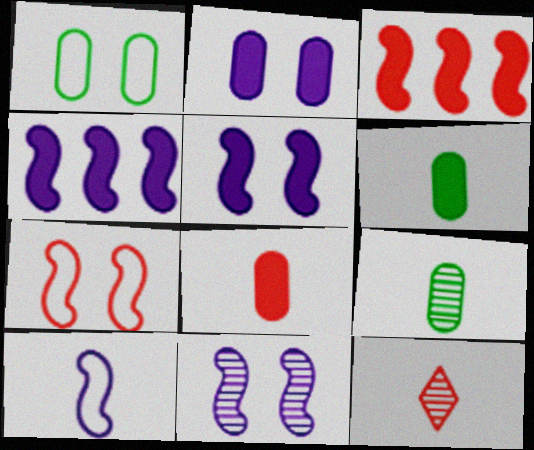[[1, 4, 12], 
[4, 10, 11], 
[6, 10, 12]]